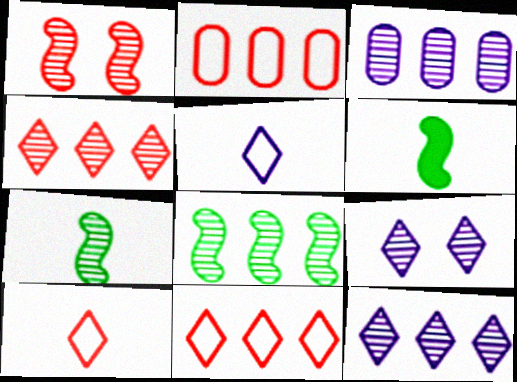[[2, 6, 9], 
[3, 4, 8]]